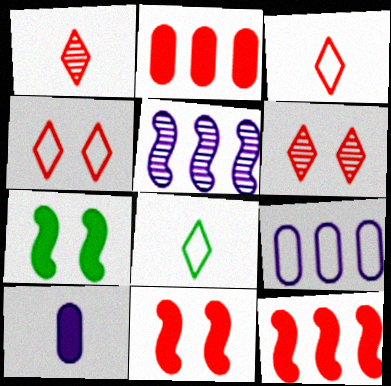[[1, 7, 9]]